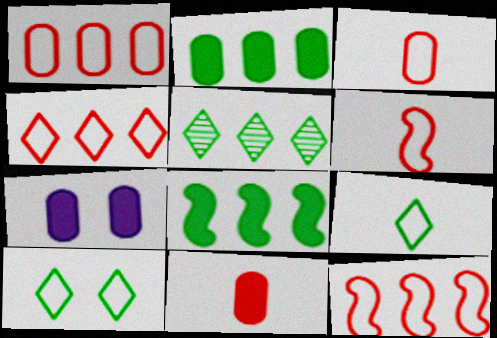[[1, 4, 12], 
[2, 7, 11], 
[5, 6, 7]]